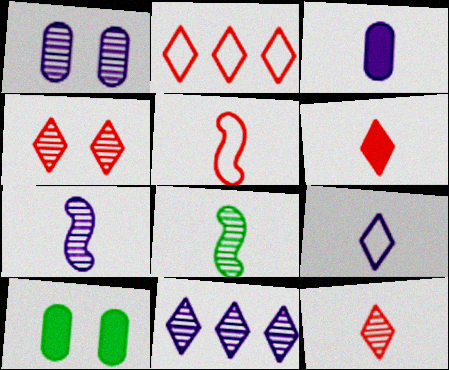[[1, 7, 11], 
[2, 4, 6], 
[2, 7, 10], 
[3, 7, 9], 
[5, 10, 11]]